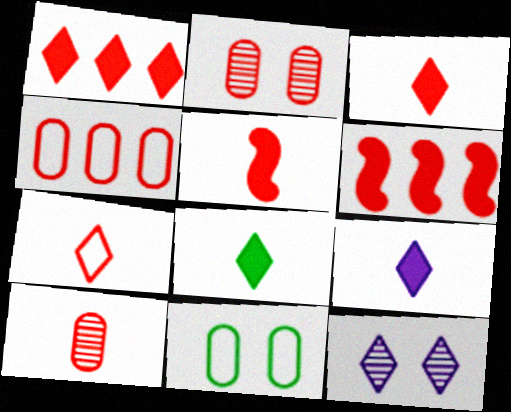[[2, 6, 7], 
[3, 8, 9], 
[5, 7, 10]]